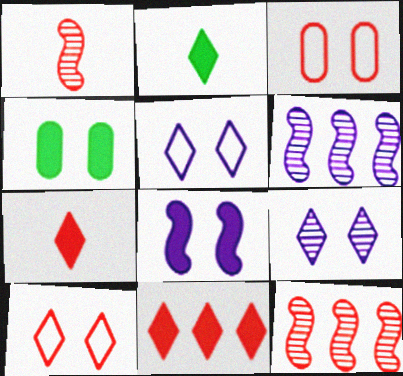[[1, 3, 11], 
[2, 3, 6], 
[3, 7, 12]]